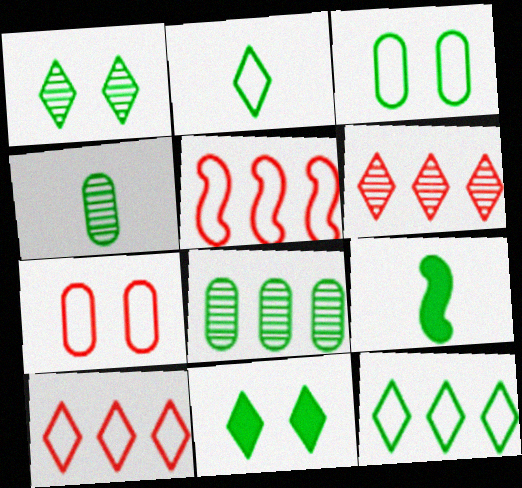[[2, 4, 9]]